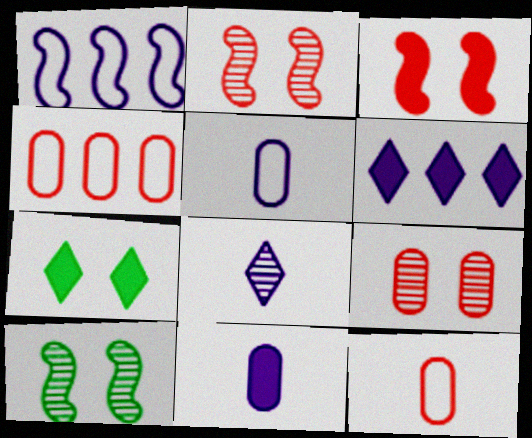[[6, 10, 12]]